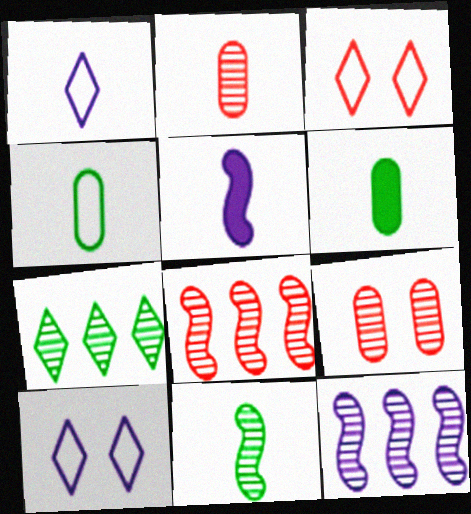[[3, 6, 12], 
[6, 8, 10]]